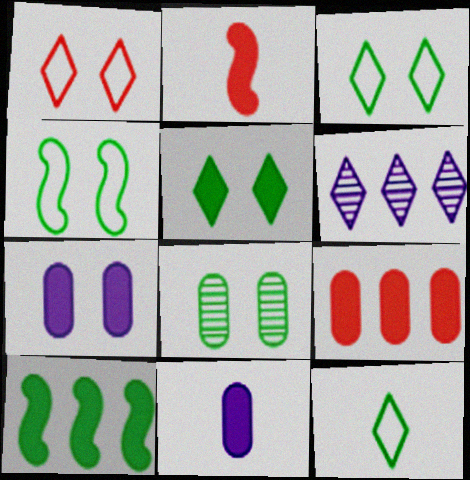[[4, 5, 8], 
[8, 10, 12]]